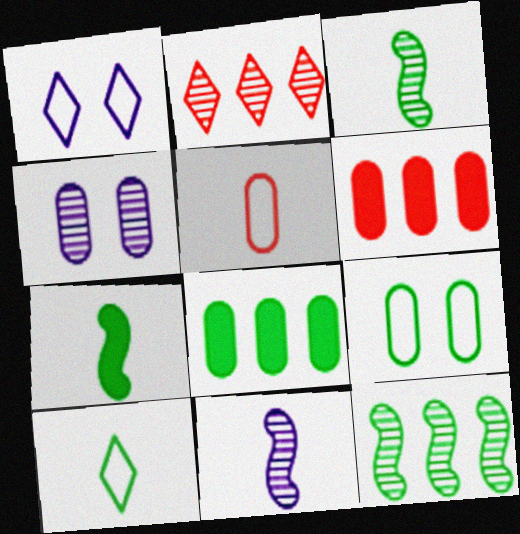[[1, 3, 6], 
[2, 3, 4], 
[4, 5, 8]]